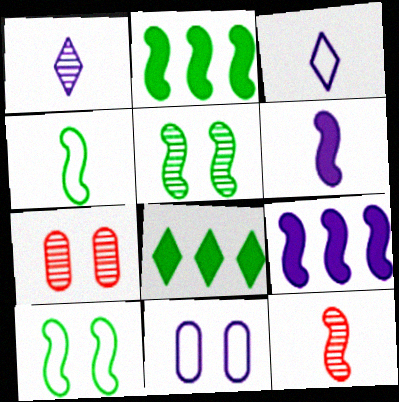[[1, 9, 11], 
[2, 3, 7], 
[2, 4, 5], 
[4, 6, 12], 
[8, 11, 12], 
[9, 10, 12]]